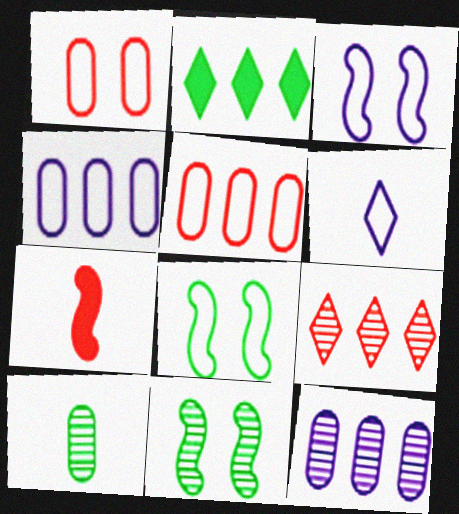[[1, 7, 9], 
[2, 8, 10], 
[3, 4, 6], 
[5, 6, 8], 
[6, 7, 10]]